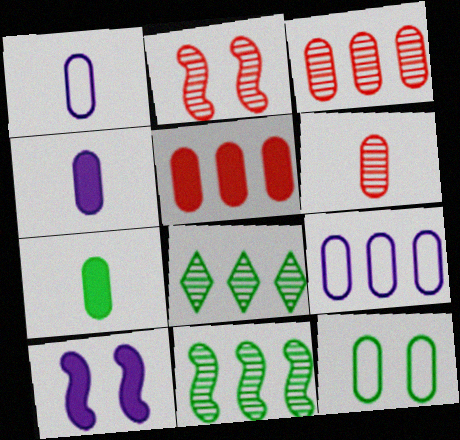[[1, 6, 7], 
[3, 4, 12]]